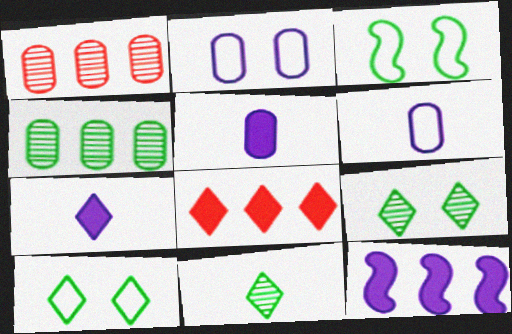[[1, 3, 7]]